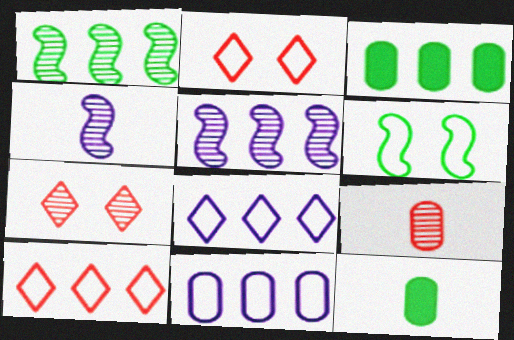[[2, 3, 4], 
[2, 5, 12], 
[3, 5, 10]]